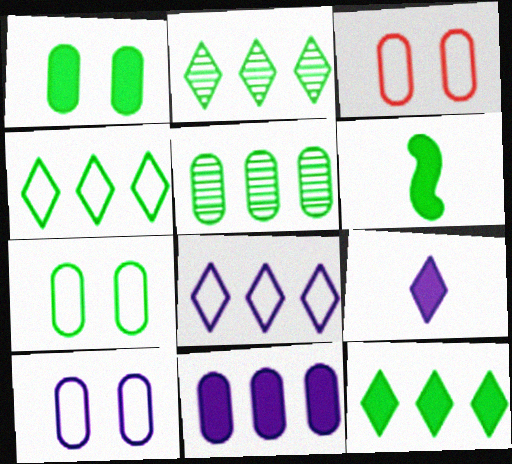[[1, 6, 12], 
[2, 4, 12], 
[2, 6, 7], 
[3, 7, 10]]